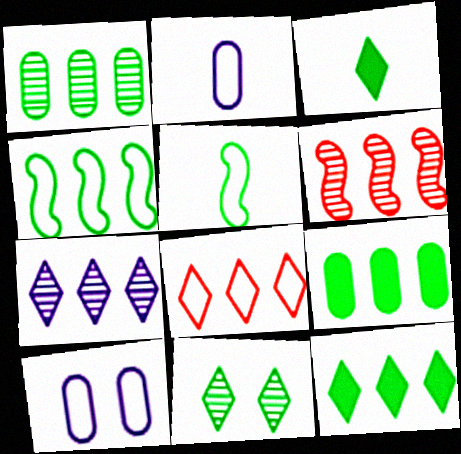[[1, 4, 12], 
[1, 6, 7], 
[3, 6, 10], 
[5, 8, 10], 
[5, 9, 11], 
[7, 8, 12]]